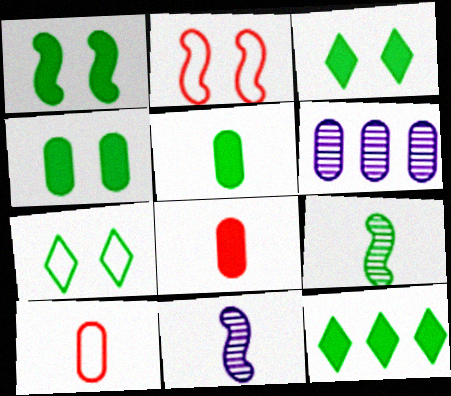[[1, 3, 4], 
[1, 5, 12], 
[4, 6, 10]]